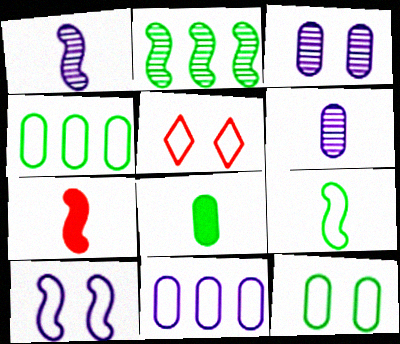[[1, 7, 9], 
[2, 7, 10], 
[5, 9, 11], 
[5, 10, 12]]